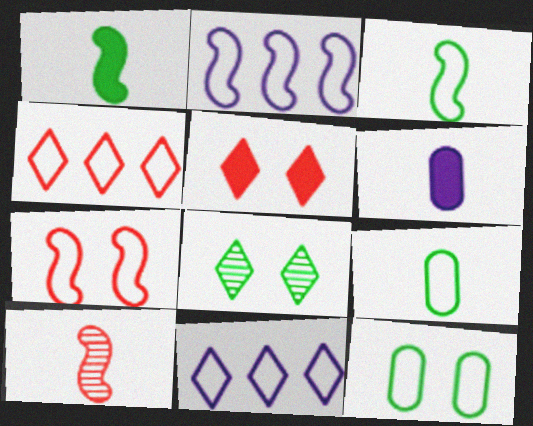[[2, 3, 7], 
[7, 9, 11]]